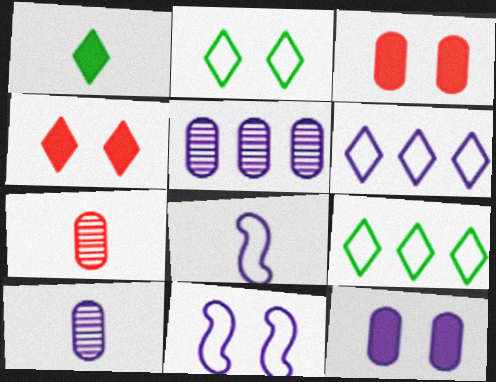[[1, 7, 8]]